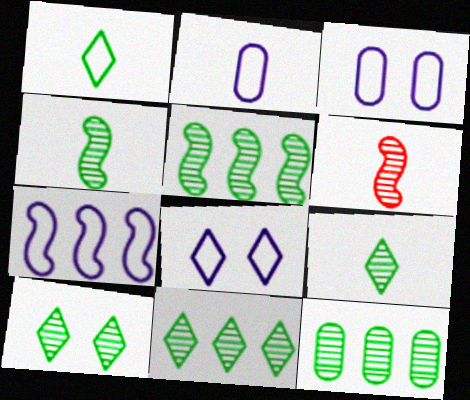[[2, 7, 8], 
[4, 10, 12], 
[5, 11, 12], 
[9, 10, 11]]